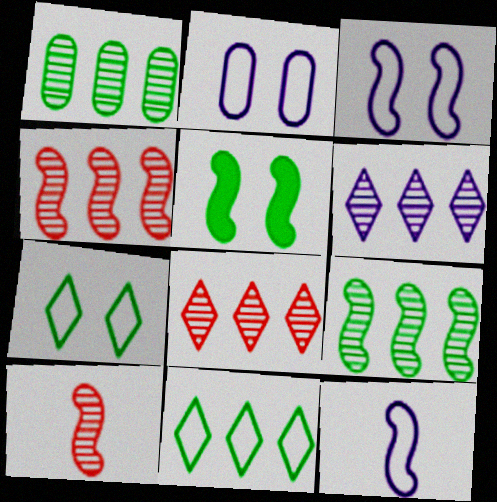[[1, 4, 6], 
[4, 5, 12]]